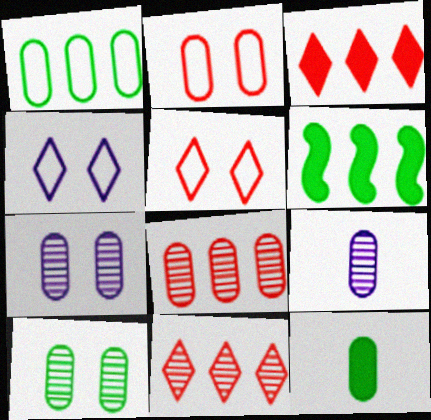[[1, 10, 12], 
[5, 6, 9], 
[8, 9, 10]]